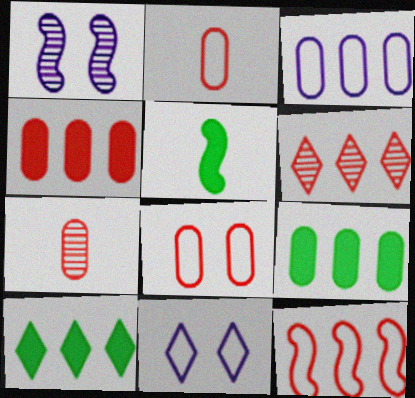[[1, 2, 10], 
[1, 5, 12], 
[4, 6, 12], 
[4, 7, 8]]